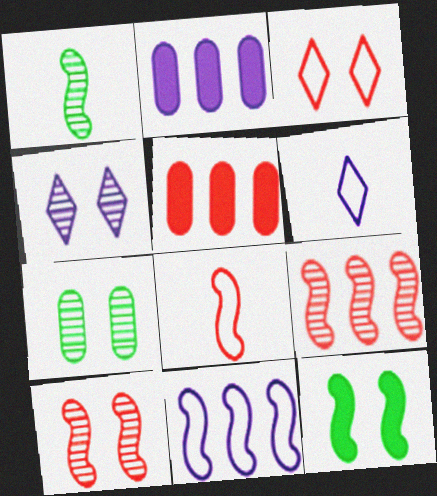[[1, 2, 3], 
[4, 7, 10]]